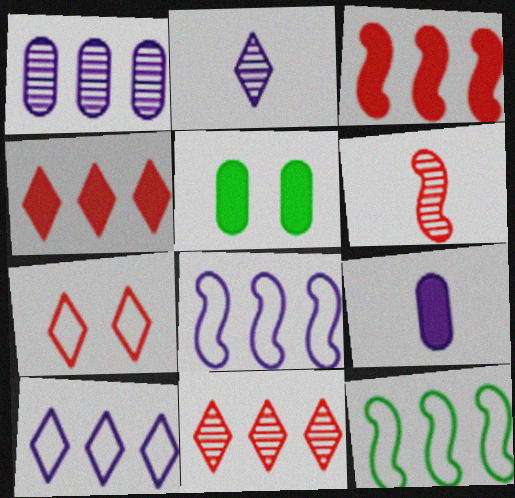[[1, 4, 12], 
[5, 6, 10]]